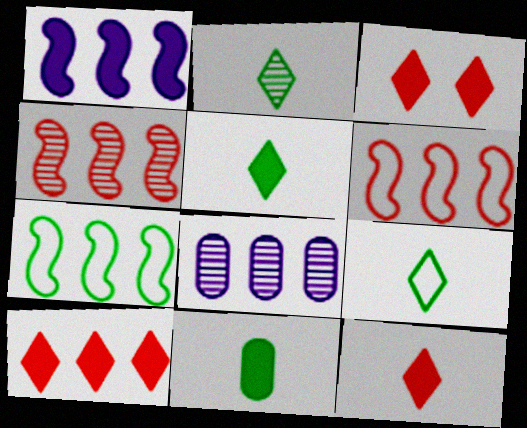[[1, 3, 11], 
[1, 4, 7], 
[2, 5, 9], 
[3, 10, 12], 
[7, 8, 10]]